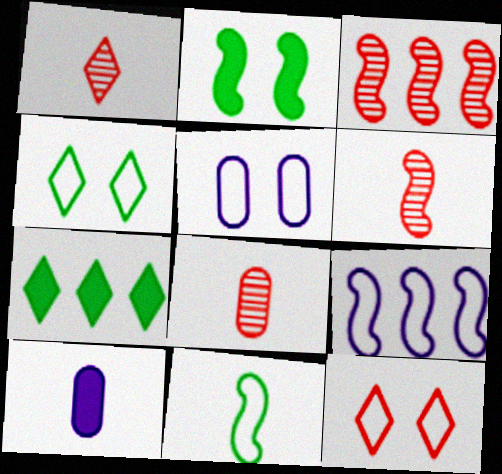[[1, 6, 8], 
[1, 10, 11], 
[2, 6, 9], 
[3, 4, 10], 
[5, 6, 7]]